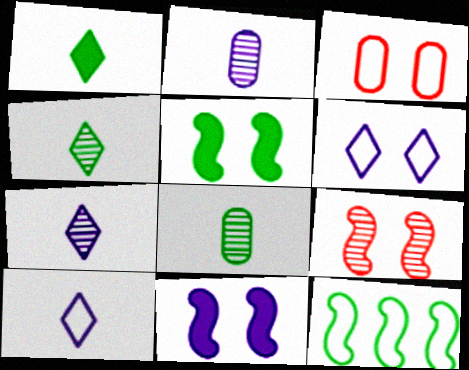[[3, 10, 12]]